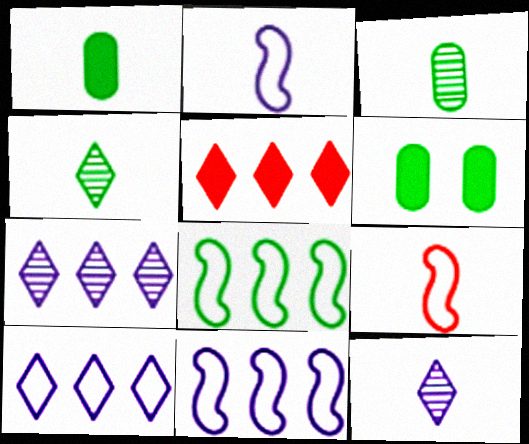[[1, 9, 12], 
[4, 6, 8], 
[6, 7, 9]]